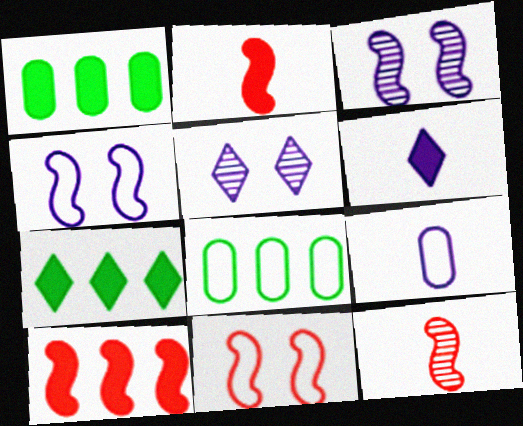[[2, 5, 8], 
[10, 11, 12]]